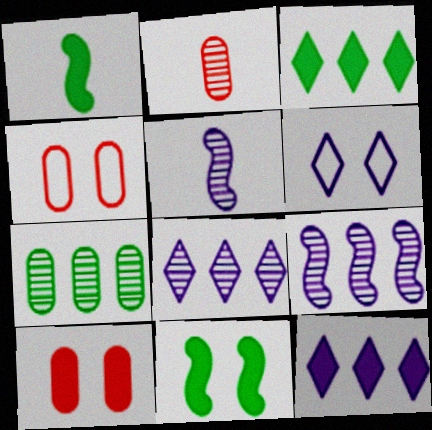[[1, 4, 8], 
[1, 10, 12], 
[3, 4, 5]]